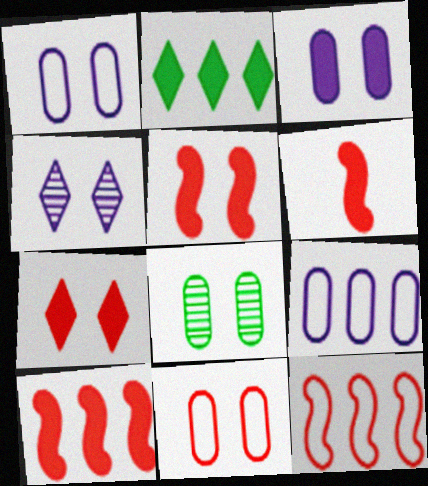[[2, 3, 6], 
[3, 8, 11], 
[5, 6, 10]]